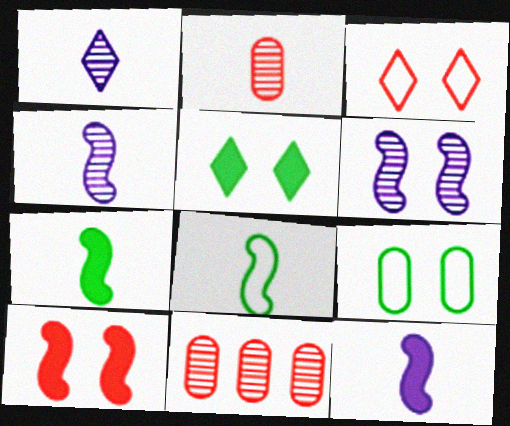[]